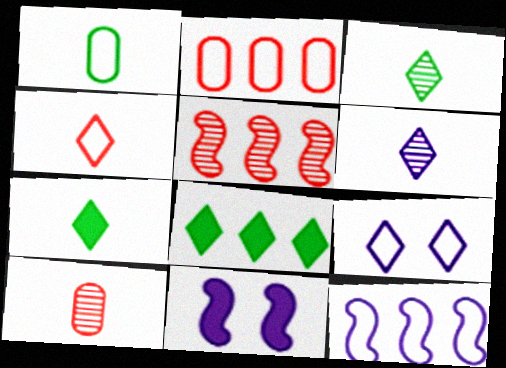[[2, 3, 11], 
[4, 6, 7]]